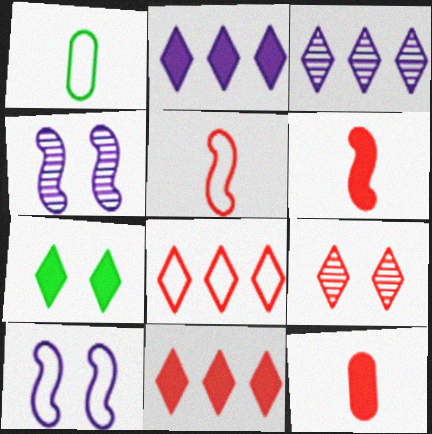[[1, 4, 11], 
[1, 8, 10]]